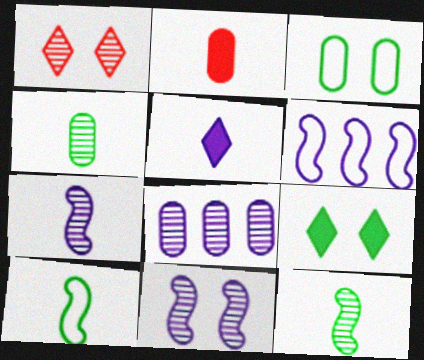[[1, 8, 12], 
[2, 3, 8]]